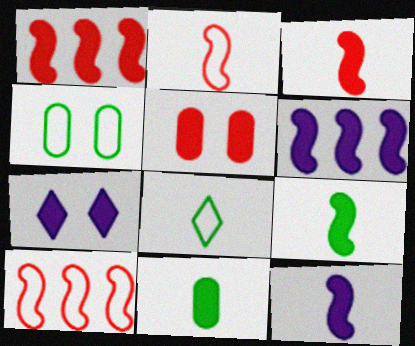[[1, 7, 11], 
[3, 9, 12]]